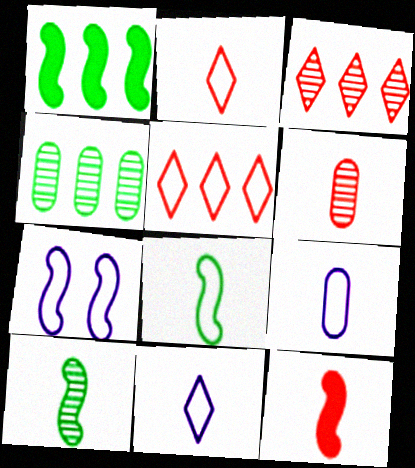[[2, 6, 12], 
[2, 8, 9]]